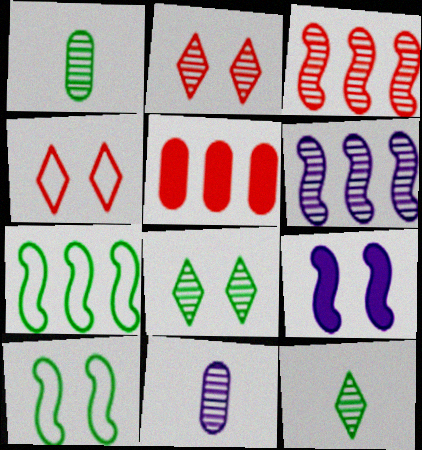[[1, 2, 6], 
[3, 8, 11]]